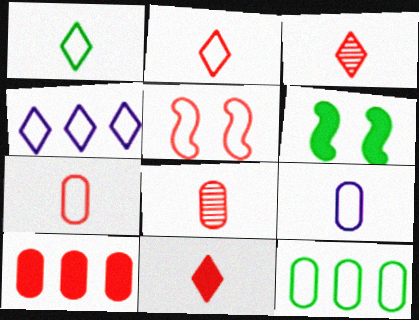[[2, 3, 11], 
[3, 5, 10], 
[4, 6, 8]]